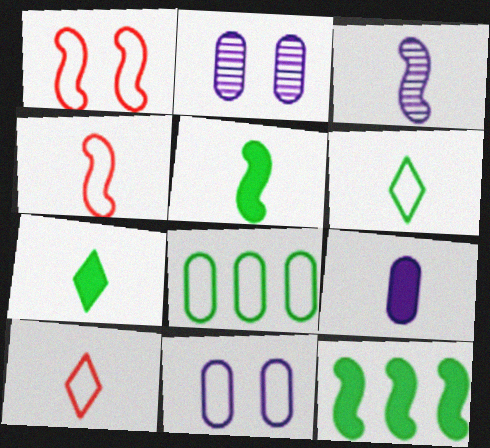[[1, 3, 12], 
[2, 10, 12], 
[3, 4, 5]]